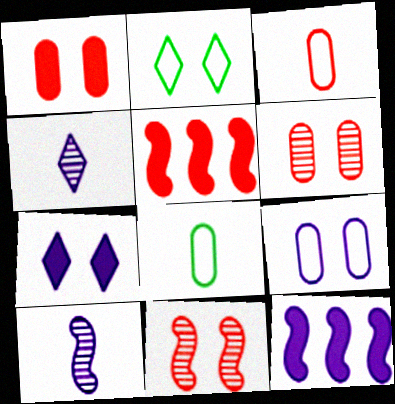[[4, 9, 12]]